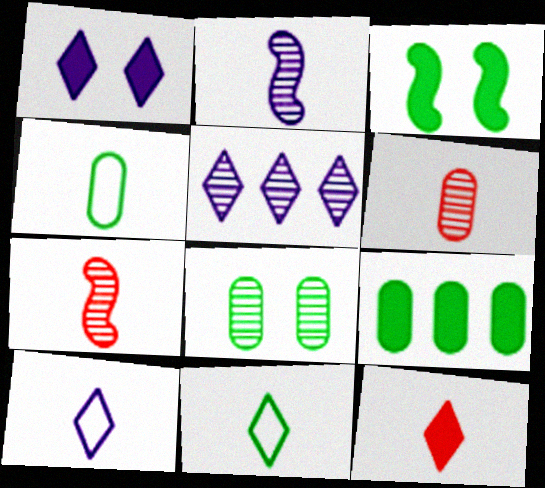[[1, 5, 10], 
[2, 4, 12], 
[4, 8, 9], 
[5, 7, 8]]